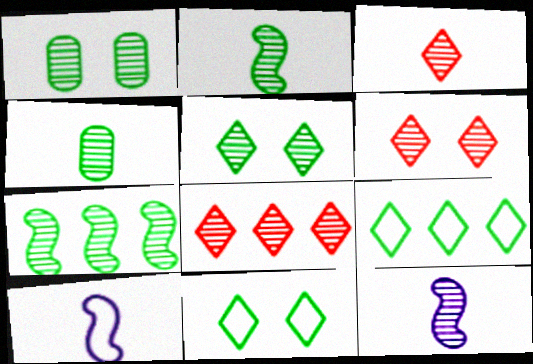[[1, 8, 12], 
[3, 4, 12], 
[3, 6, 8], 
[4, 5, 7]]